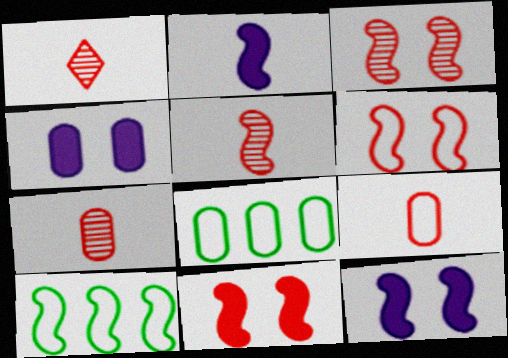[[1, 4, 10], 
[1, 5, 7], 
[1, 8, 12], 
[2, 3, 10], 
[3, 6, 11], 
[4, 7, 8], 
[5, 10, 12]]